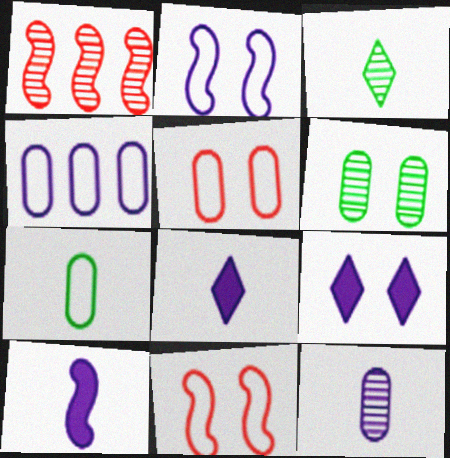[[1, 7, 9], 
[4, 5, 7], 
[6, 9, 11]]